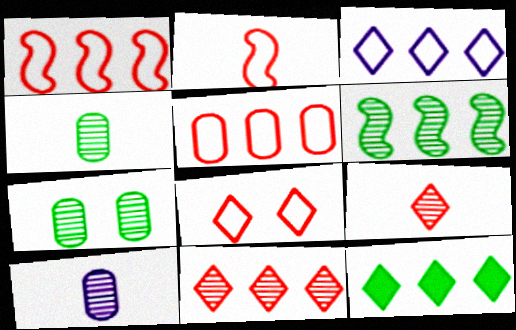[[2, 5, 8], 
[3, 11, 12]]